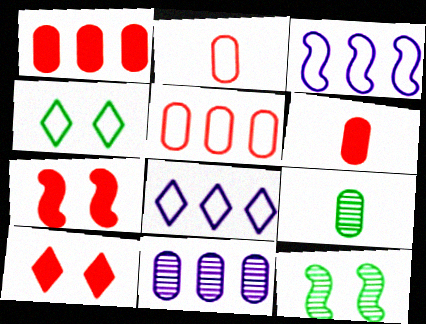[[2, 3, 4], 
[3, 9, 10], 
[6, 8, 12], 
[7, 8, 9]]